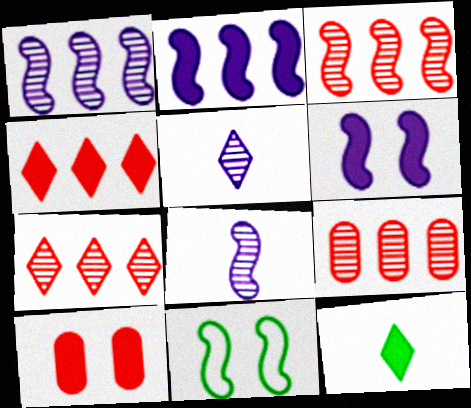[[2, 10, 12], 
[3, 7, 9]]